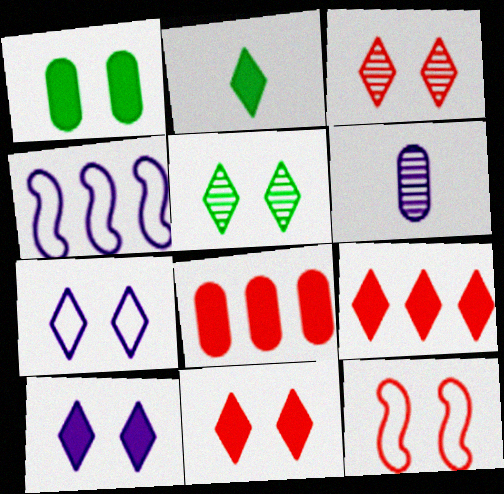[[2, 9, 10], 
[4, 6, 10], 
[5, 7, 11]]